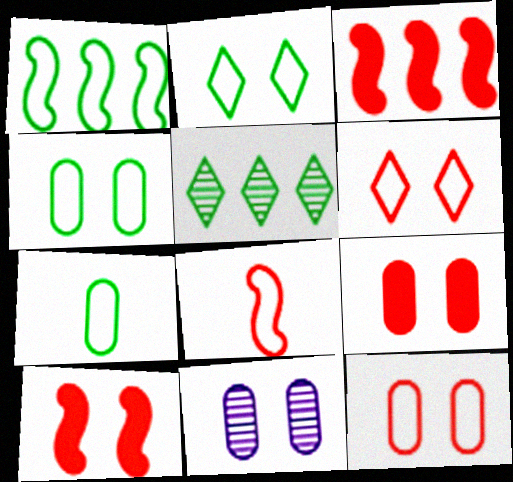[[1, 2, 7], 
[2, 10, 11], 
[4, 9, 11]]